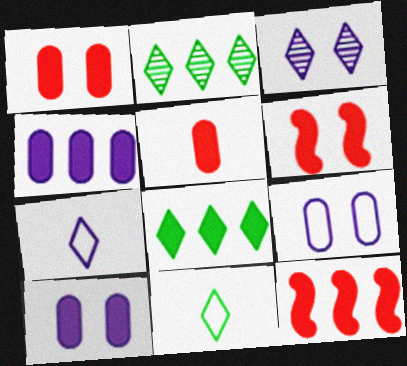[[4, 8, 12]]